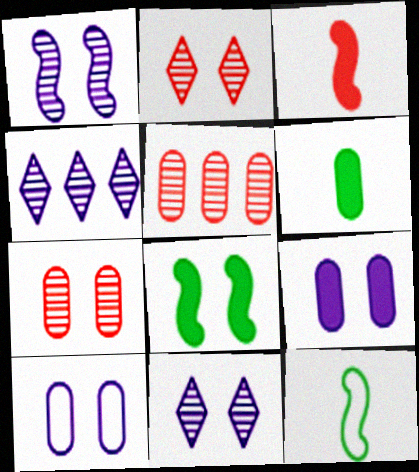[[2, 8, 10], 
[5, 6, 10]]